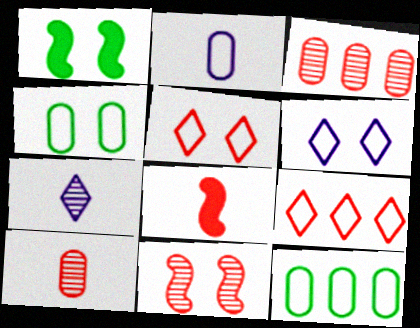[[3, 5, 8]]